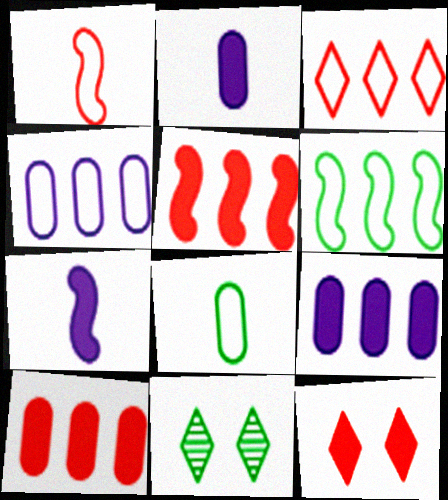[[1, 9, 11], 
[3, 4, 6]]